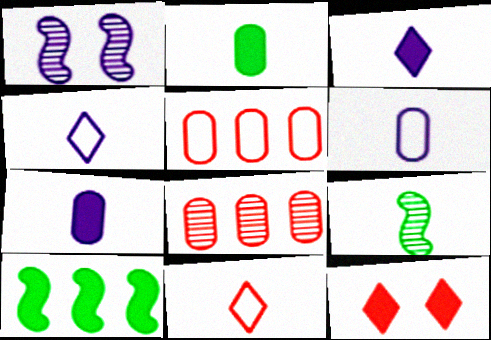[[7, 9, 11], 
[7, 10, 12]]